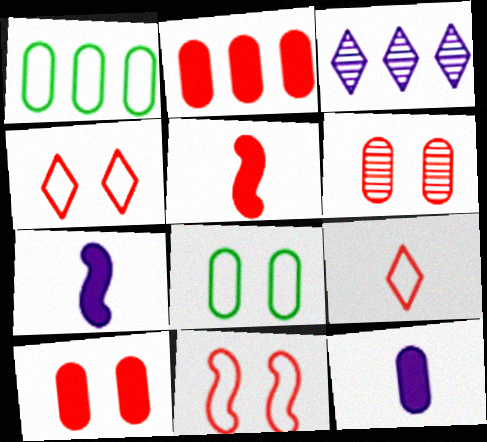[[1, 6, 12], 
[3, 5, 8]]